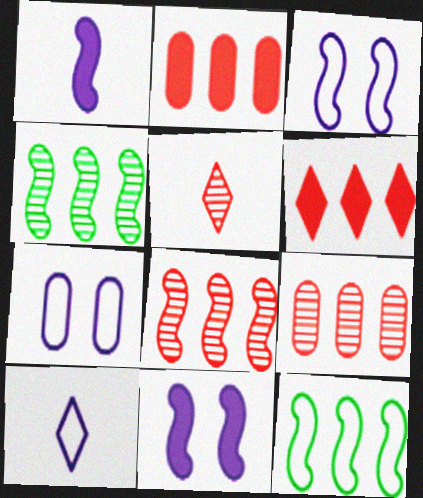[]